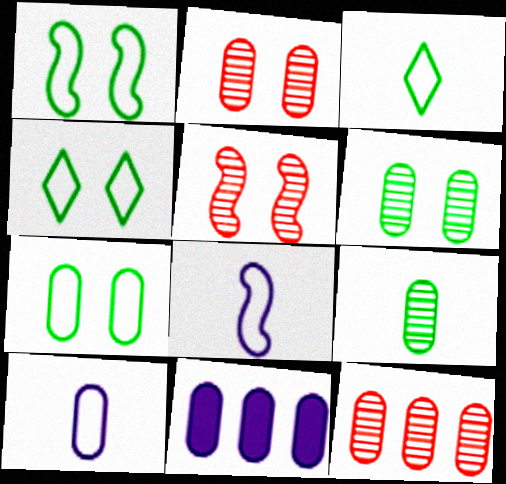[[1, 4, 7], 
[3, 5, 11]]